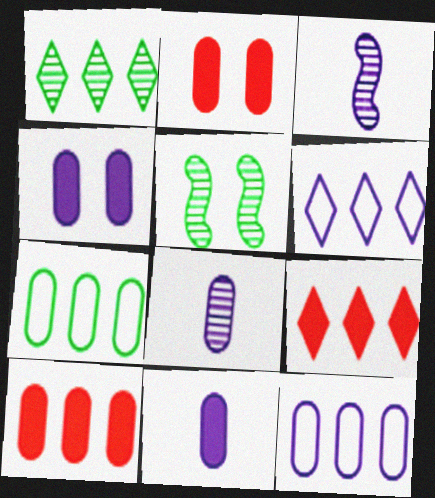[[1, 6, 9], 
[2, 7, 8], 
[3, 4, 6], 
[4, 8, 12]]